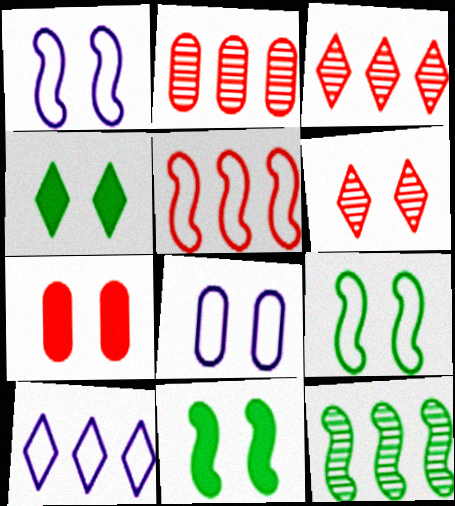[[6, 8, 11]]